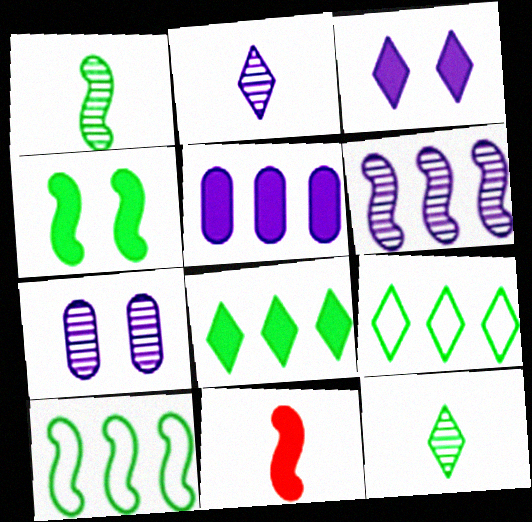[[1, 4, 10], 
[2, 6, 7], 
[7, 9, 11]]